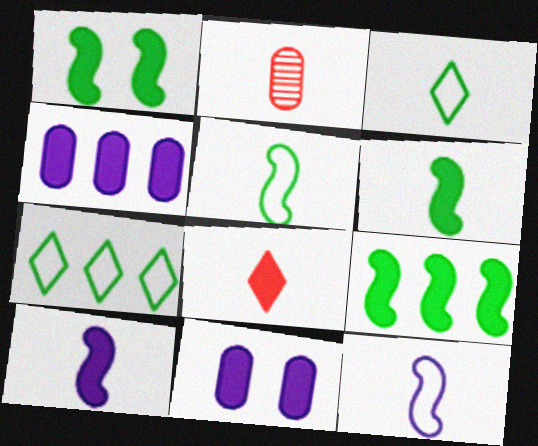[[1, 4, 8], 
[1, 6, 9], 
[2, 3, 10], 
[8, 9, 11]]